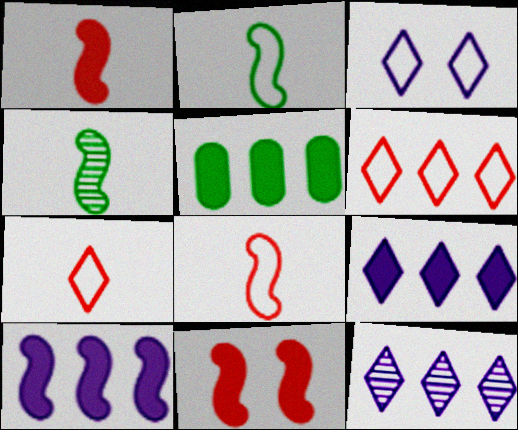[]